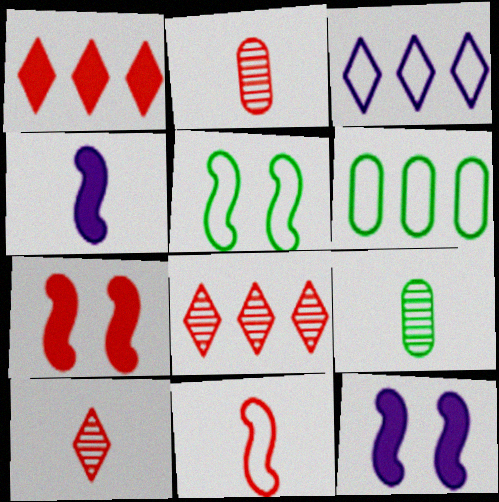[[3, 7, 9], 
[6, 10, 12]]